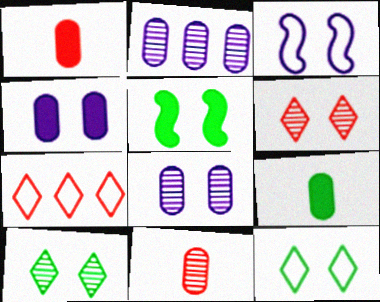[]